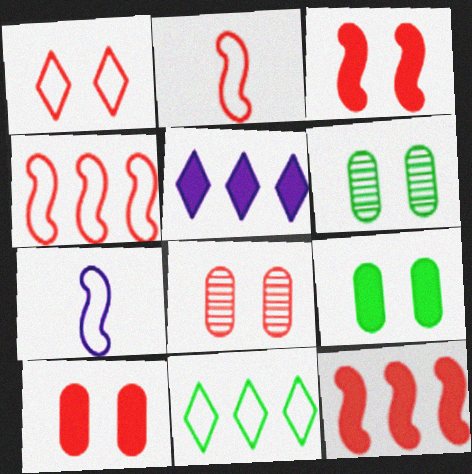[[1, 3, 8], 
[2, 5, 6]]